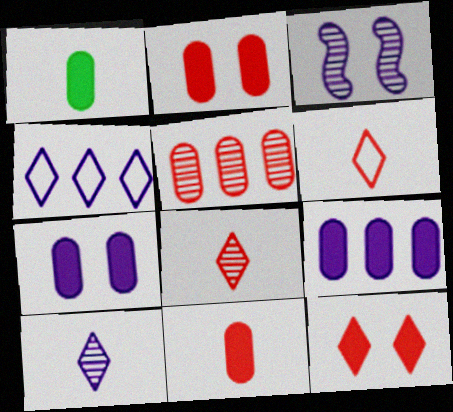[[1, 2, 9]]